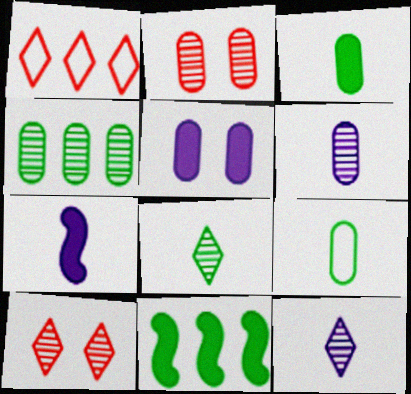[[2, 4, 6]]